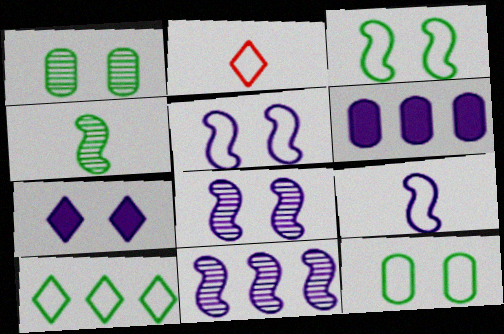[]